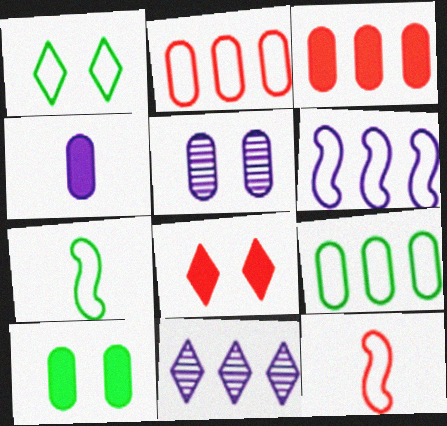[[1, 7, 9], 
[3, 4, 10], 
[10, 11, 12]]